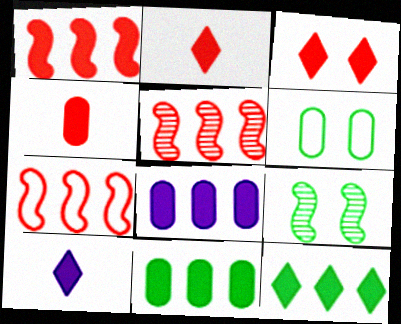[[1, 3, 4], 
[1, 5, 7], 
[1, 8, 12], 
[3, 10, 12], 
[5, 6, 10]]